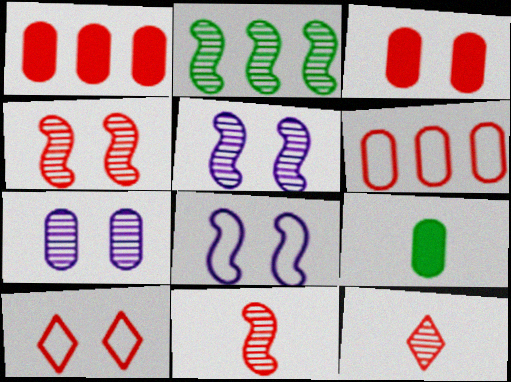[[1, 10, 11], 
[2, 5, 11], 
[2, 7, 12], 
[3, 4, 10], 
[6, 7, 9]]